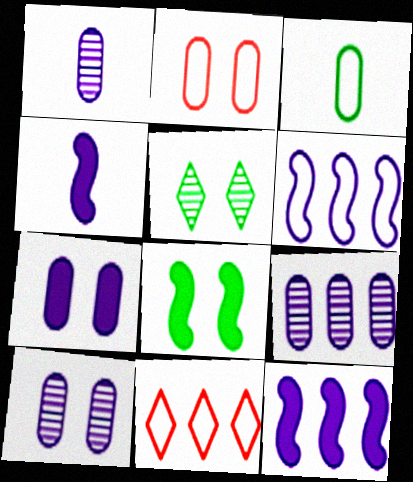[[1, 8, 11], 
[1, 9, 10]]